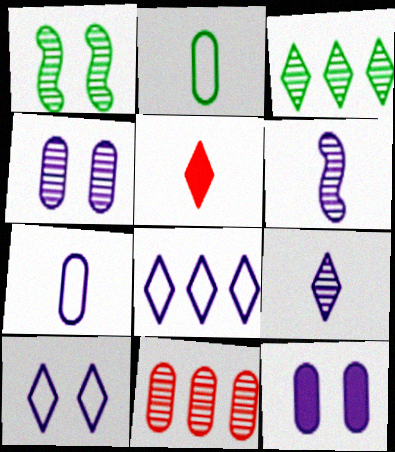[[1, 9, 11], 
[2, 5, 6], 
[2, 11, 12], 
[3, 5, 10], 
[6, 8, 12]]